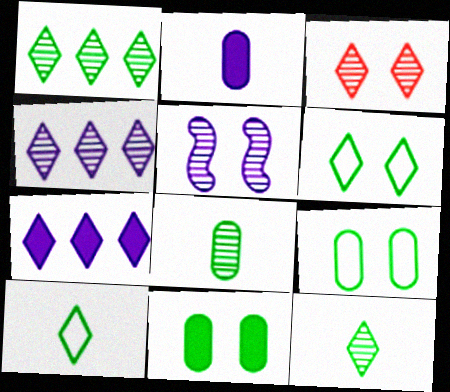[[3, 4, 12], 
[3, 7, 10]]